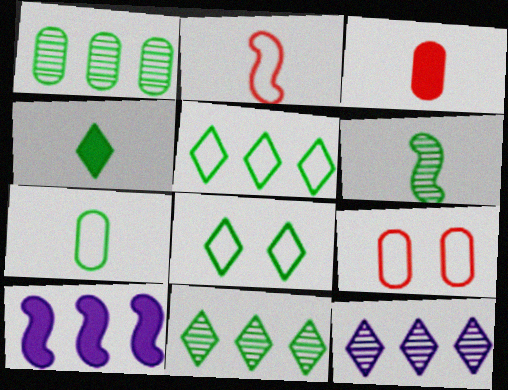[[4, 6, 7], 
[4, 8, 11]]